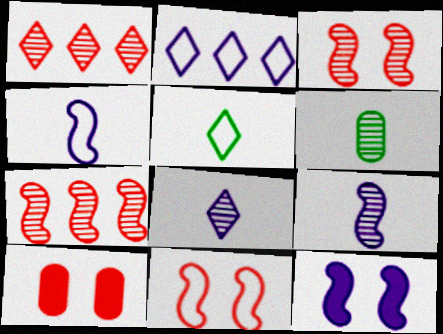[]